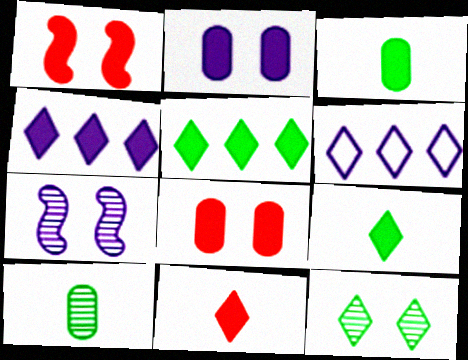[[1, 3, 4], 
[1, 6, 10], 
[6, 11, 12]]